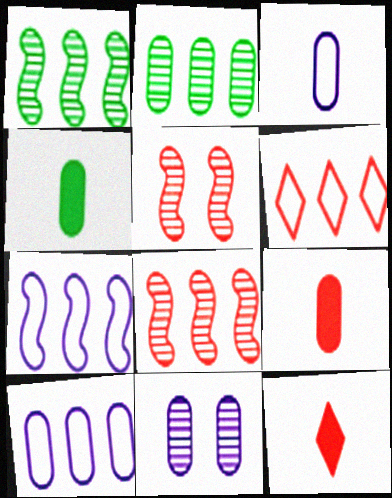[[5, 6, 9]]